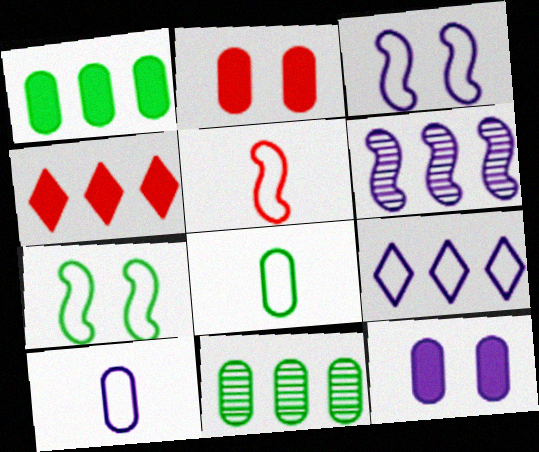[[2, 10, 11], 
[3, 9, 10]]